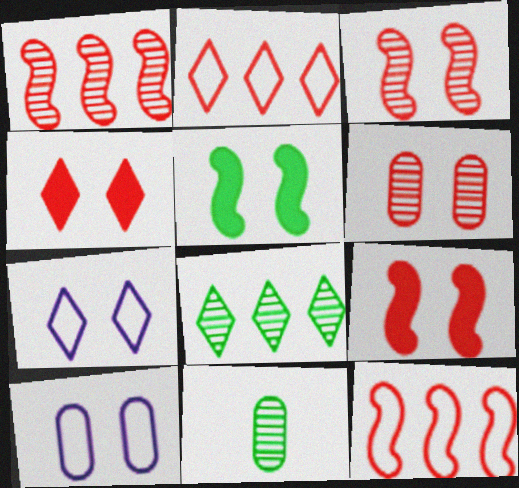[[5, 6, 7]]